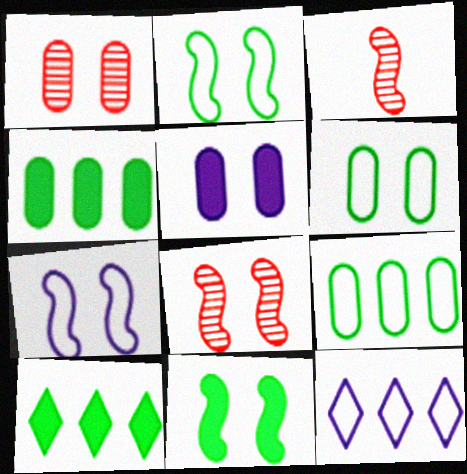[[1, 5, 6], 
[7, 8, 11]]